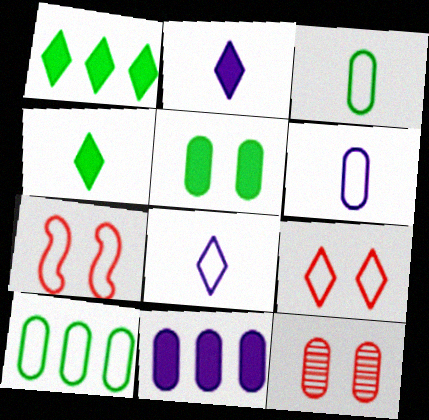[[3, 11, 12], 
[7, 8, 10]]